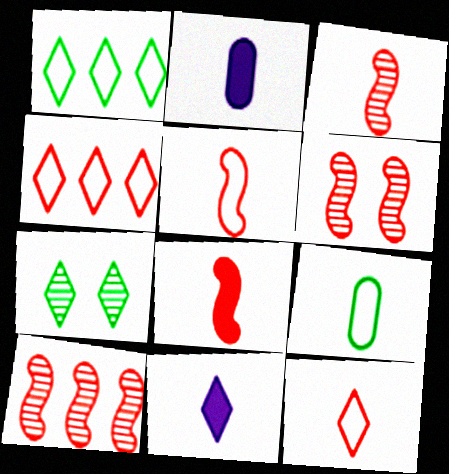[[1, 2, 6], 
[3, 5, 8], 
[3, 6, 10], 
[3, 9, 11], 
[4, 7, 11]]